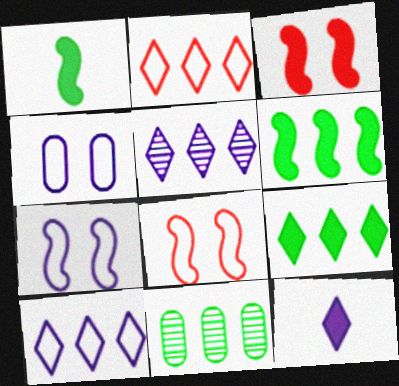[[2, 5, 9], 
[8, 11, 12]]